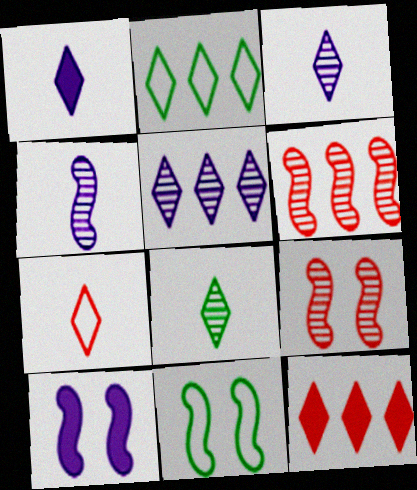[[1, 7, 8], 
[2, 5, 12], 
[9, 10, 11]]